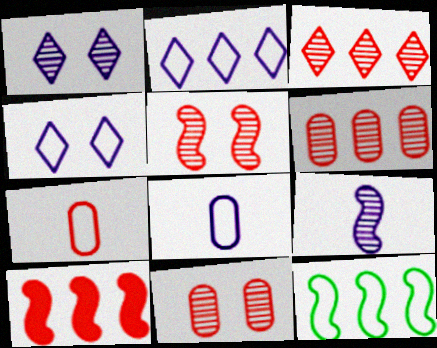[[4, 7, 12]]